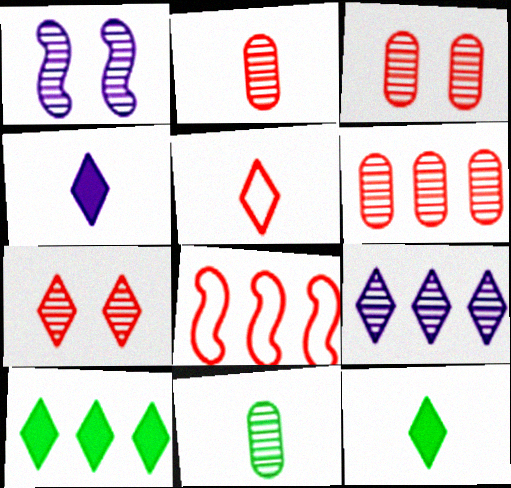[[2, 3, 6]]